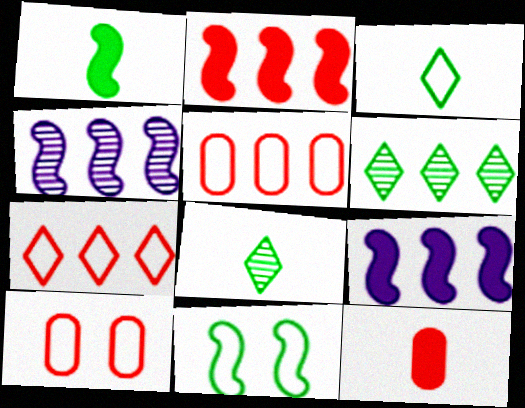[[5, 6, 9], 
[8, 9, 10]]